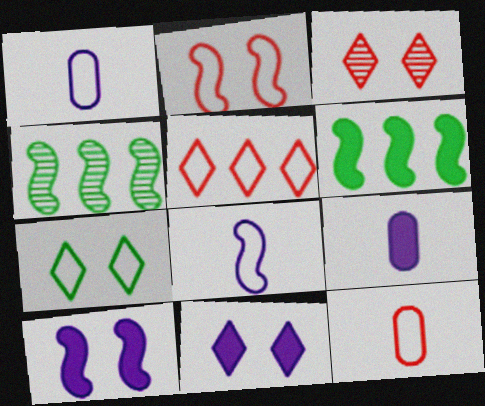[[1, 3, 6], 
[2, 5, 12], 
[3, 7, 11], 
[4, 11, 12]]